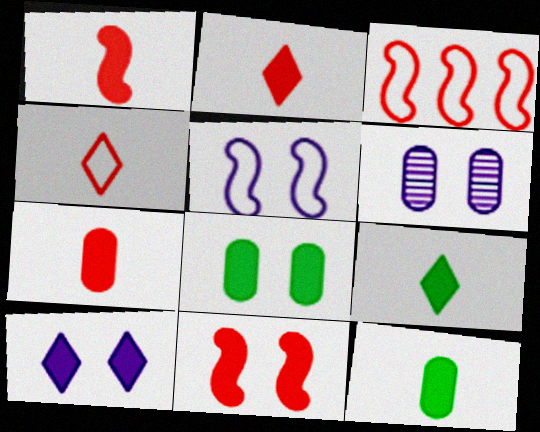[[1, 2, 7], 
[3, 6, 9], 
[5, 6, 10], 
[8, 10, 11]]